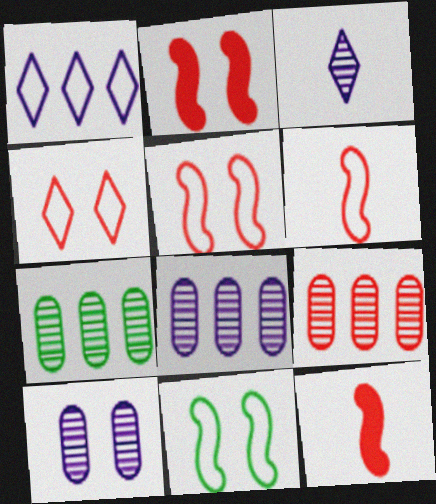[[4, 9, 12], 
[7, 8, 9]]